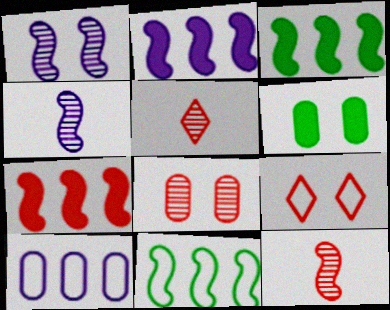[[1, 6, 9], 
[2, 3, 7]]